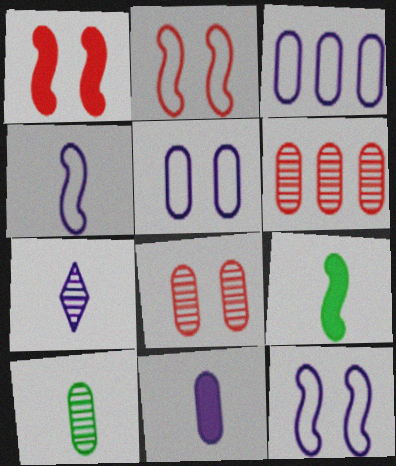[[4, 7, 11]]